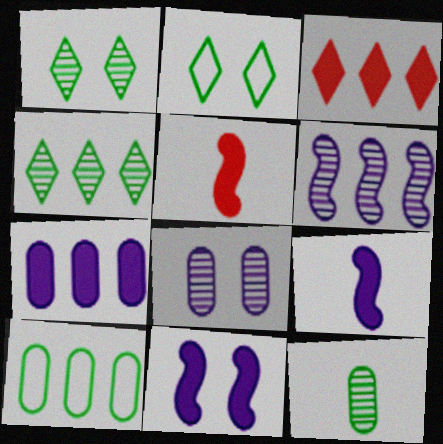[[3, 6, 10]]